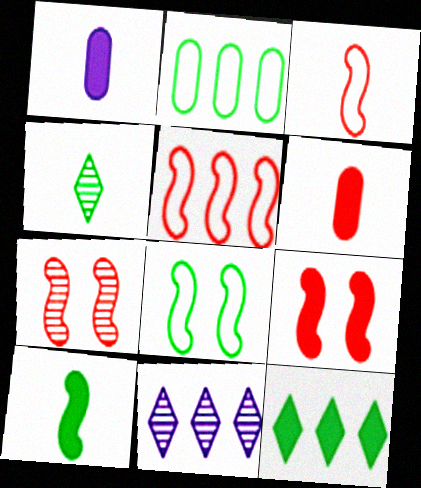[[1, 3, 4], 
[1, 9, 12], 
[6, 8, 11]]